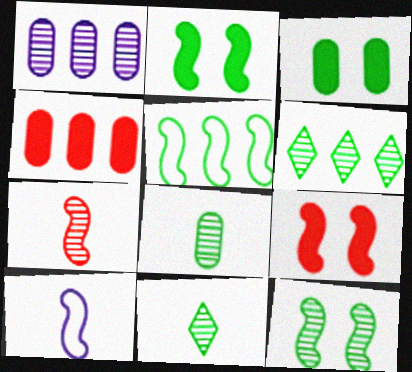[[3, 5, 11], 
[6, 8, 12]]